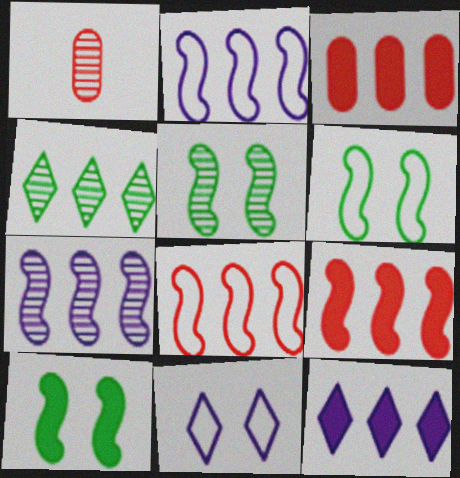[[1, 6, 12], 
[2, 3, 4], 
[5, 6, 10]]